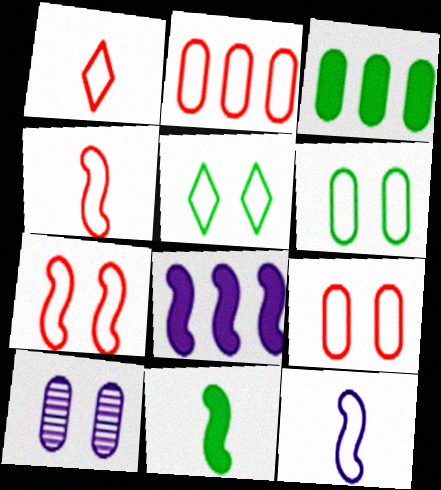[[1, 2, 7], 
[2, 5, 12]]